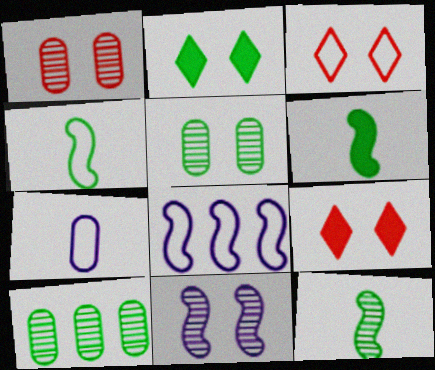[[2, 4, 10], 
[4, 6, 12]]